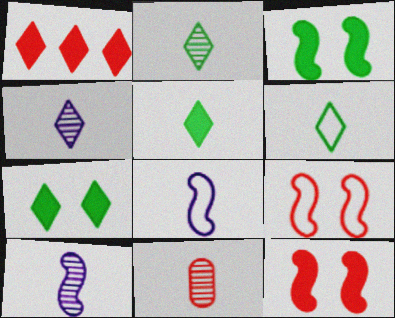[[1, 9, 11], 
[2, 5, 6], 
[2, 10, 11], 
[5, 8, 11]]